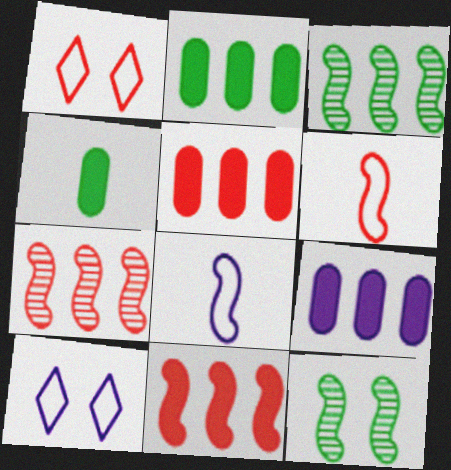[[2, 5, 9], 
[4, 7, 10], 
[8, 11, 12]]